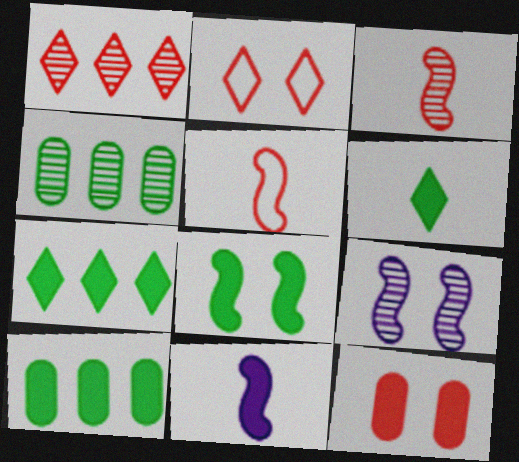[[1, 5, 12], 
[2, 4, 11], 
[6, 8, 10], 
[7, 11, 12]]